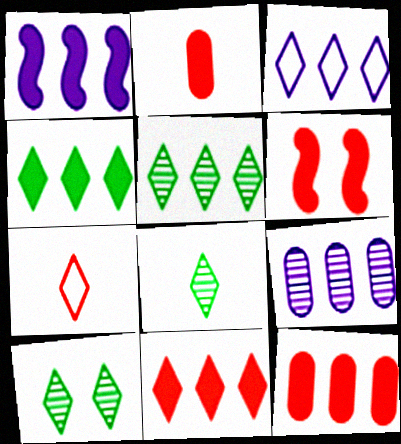[[1, 3, 9], 
[1, 4, 12], 
[2, 6, 11], 
[3, 5, 11], 
[5, 8, 10]]